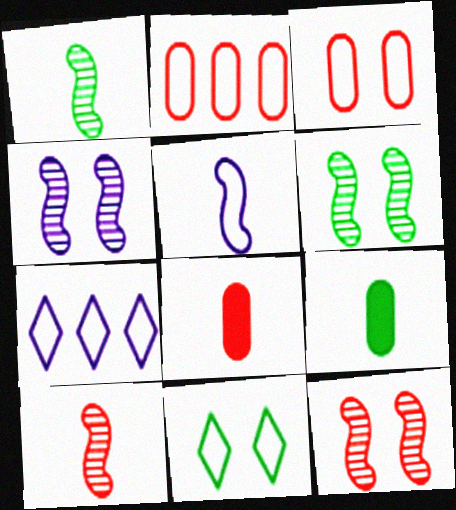[[2, 5, 11], 
[4, 6, 12], 
[6, 7, 8], 
[7, 9, 12]]